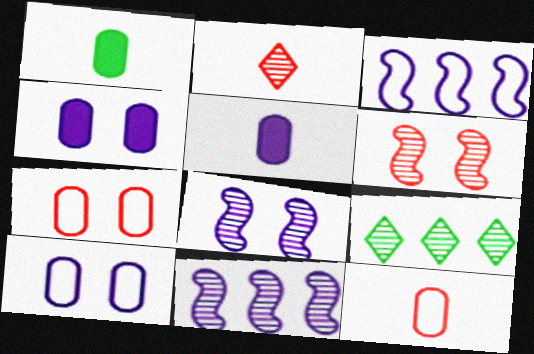[]